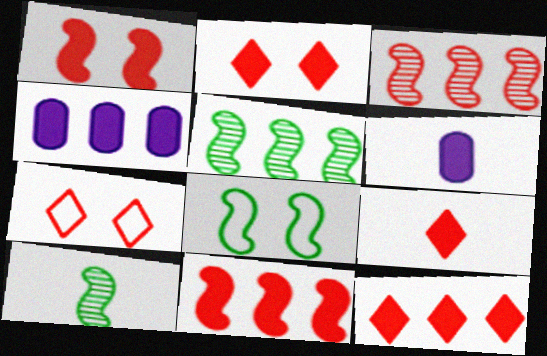[[2, 9, 12], 
[4, 7, 10], 
[5, 6, 7]]